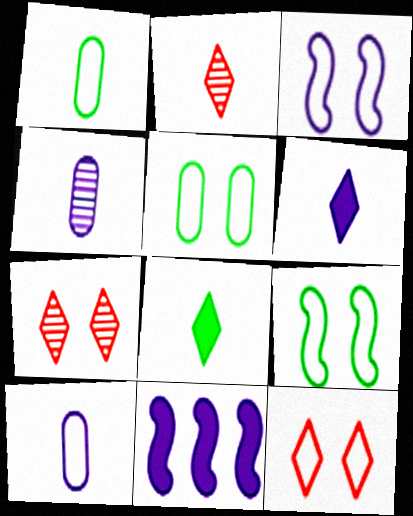[[1, 7, 11], 
[2, 5, 11], 
[3, 5, 12]]